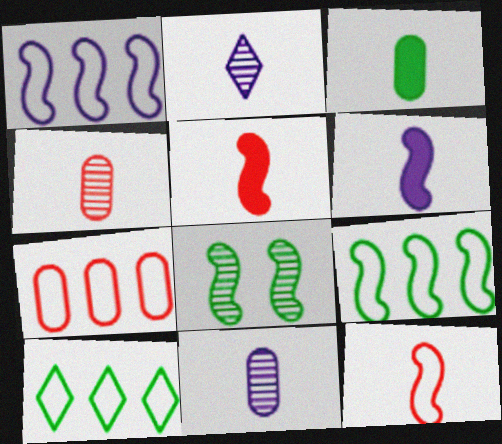[[1, 5, 8], 
[1, 7, 10], 
[2, 3, 12], 
[3, 8, 10]]